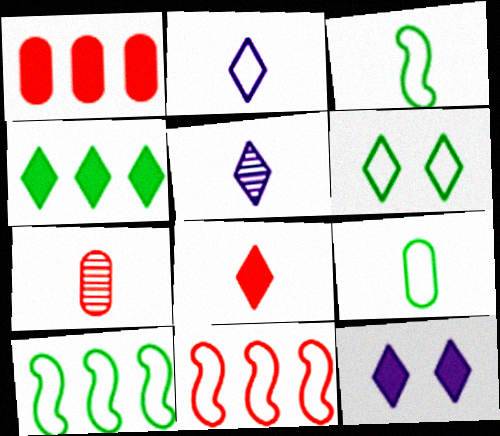[[4, 8, 12], 
[6, 9, 10], 
[7, 10, 12]]